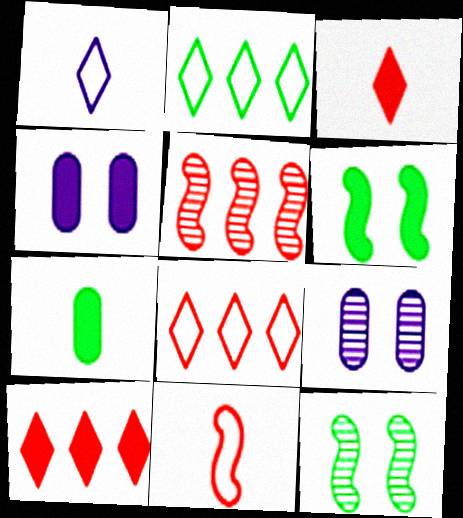[[2, 7, 12]]